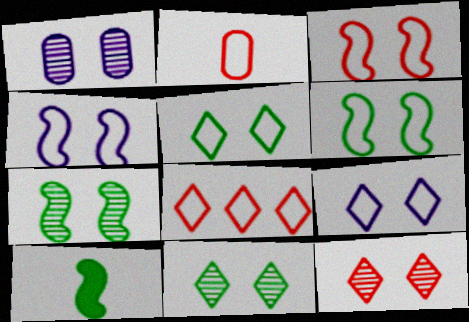[[1, 7, 12], 
[1, 8, 10], 
[2, 3, 8], 
[3, 4, 6]]